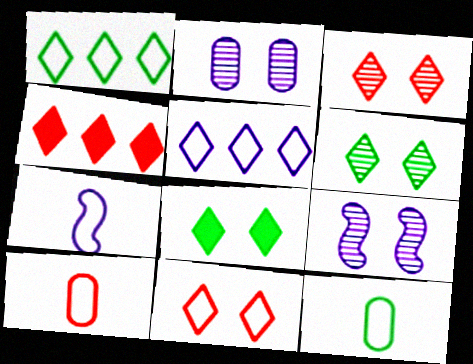[[4, 9, 12]]